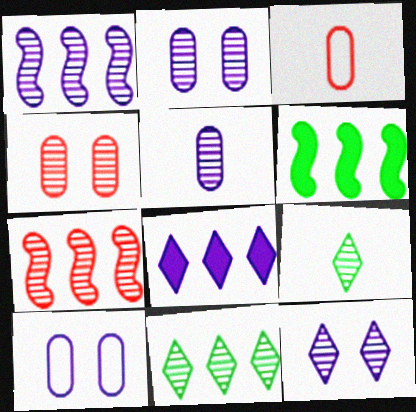[[1, 4, 9], 
[1, 5, 12], 
[2, 7, 9], 
[3, 6, 12]]